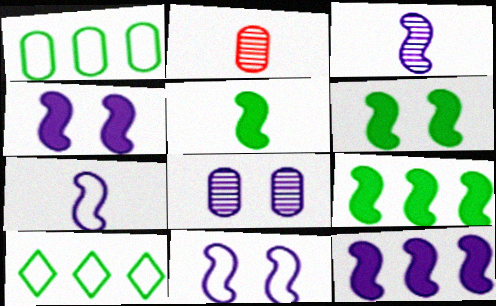[[2, 4, 10], 
[3, 11, 12], 
[5, 6, 9]]